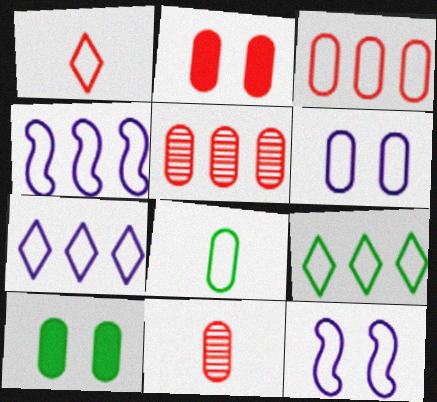[[2, 3, 11], 
[3, 4, 9], 
[3, 6, 8]]